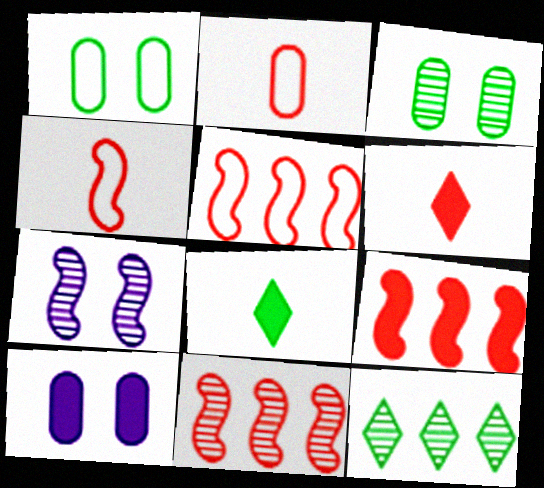[[4, 10, 12], 
[5, 9, 11], 
[8, 9, 10]]